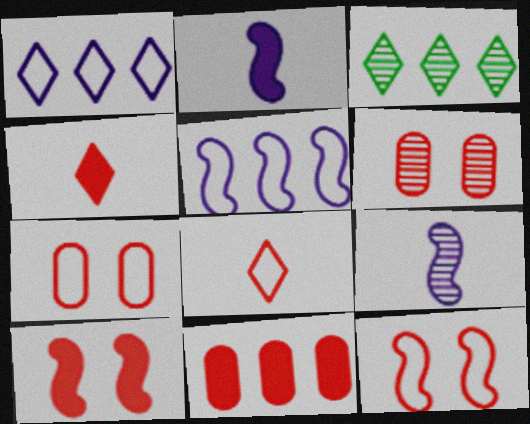[[2, 3, 7], 
[3, 5, 11], 
[3, 6, 9], 
[4, 10, 11]]